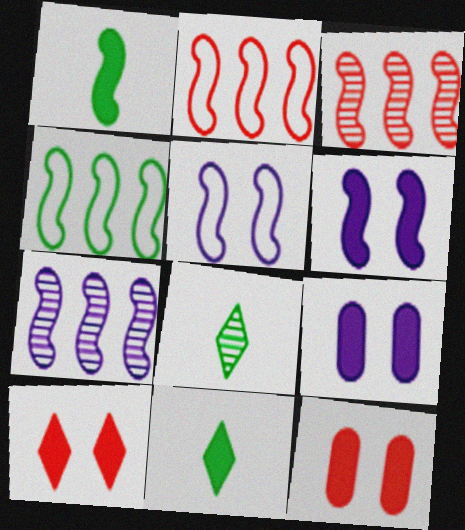[[1, 3, 5], 
[2, 8, 9]]